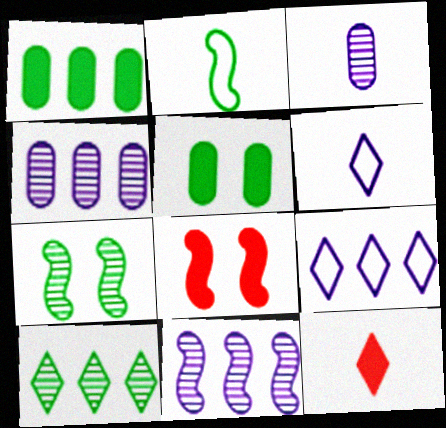[[2, 3, 12], 
[2, 5, 10], 
[2, 8, 11]]